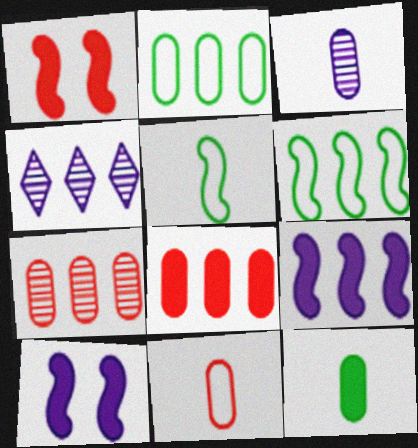[[3, 11, 12], 
[4, 6, 8]]